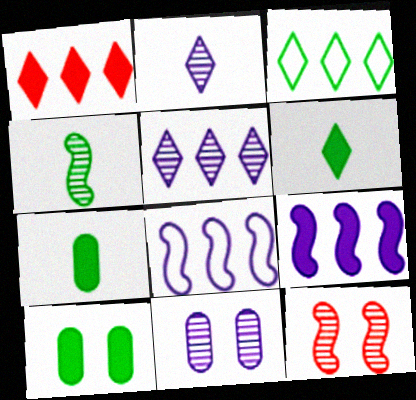[[1, 3, 5], 
[3, 4, 10]]